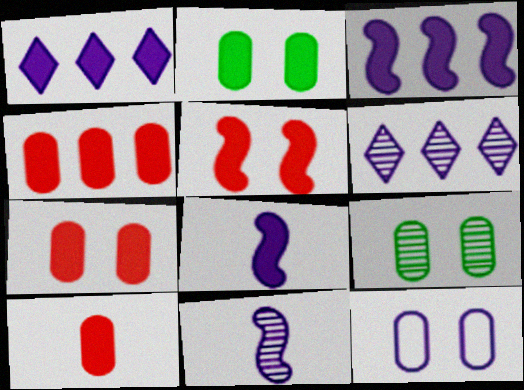[[1, 11, 12], 
[4, 7, 10], 
[6, 8, 12], 
[7, 9, 12]]